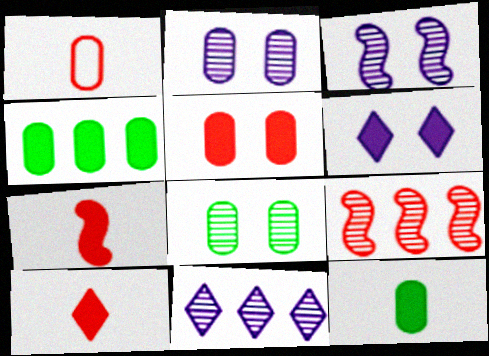[[1, 2, 4], 
[4, 6, 7]]